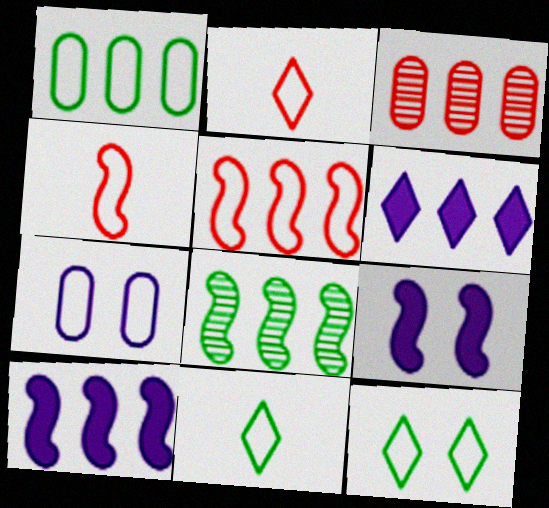[[3, 9, 11], 
[4, 8, 9], 
[5, 7, 11], 
[5, 8, 10]]